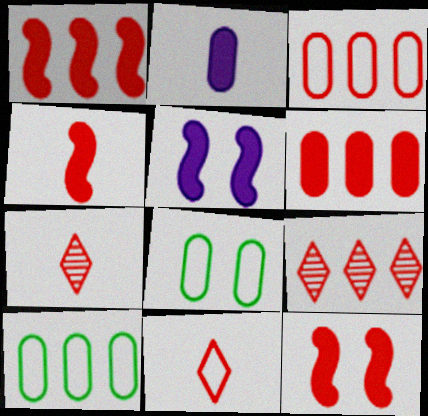[[1, 3, 9], 
[1, 4, 12], 
[3, 7, 12], 
[5, 7, 10]]